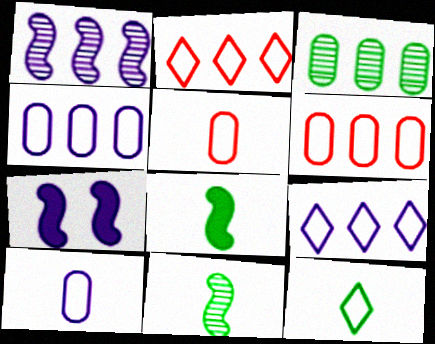[]